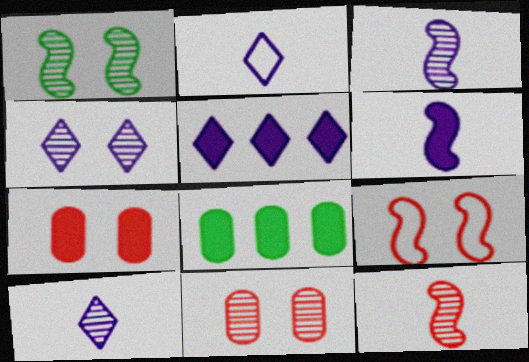[[1, 4, 11], 
[2, 4, 5], 
[8, 9, 10]]